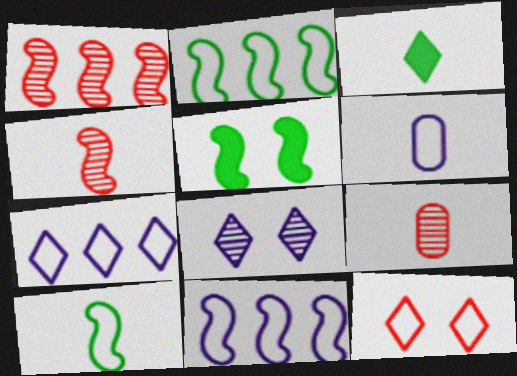[[2, 6, 12], 
[3, 4, 6], 
[4, 5, 11], 
[5, 7, 9]]